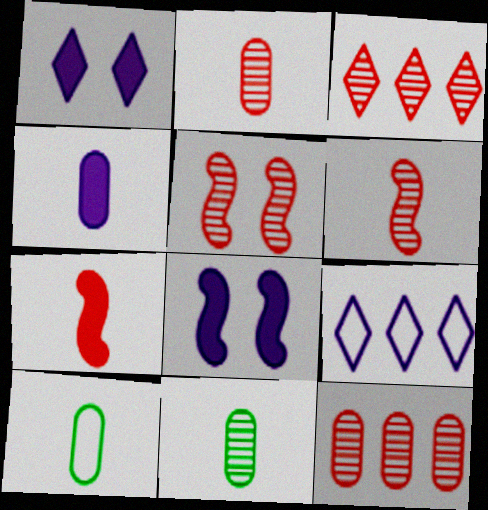[[2, 3, 5], 
[2, 4, 10], 
[3, 8, 10]]